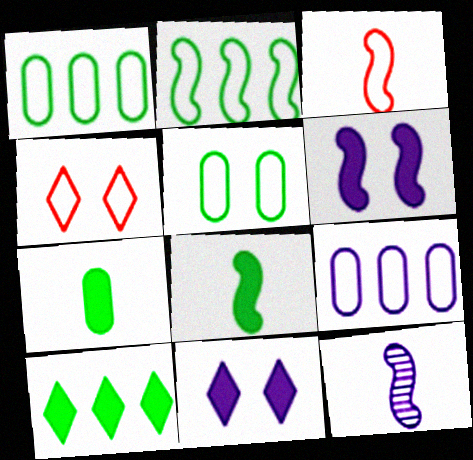[[3, 8, 12], 
[9, 11, 12]]